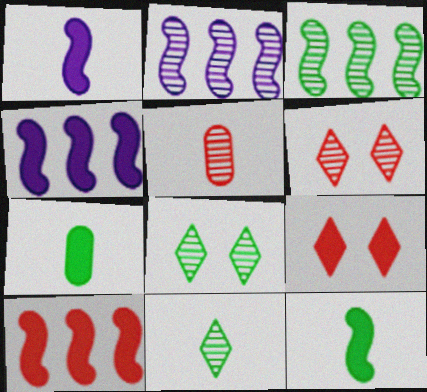[[2, 5, 8], 
[4, 7, 9]]